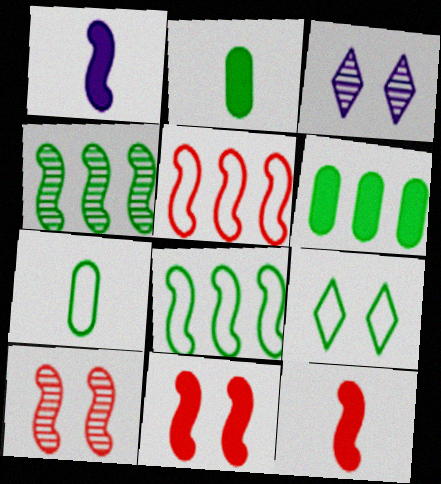[[1, 8, 10], 
[2, 3, 5], 
[2, 4, 9], 
[5, 10, 12], 
[7, 8, 9]]